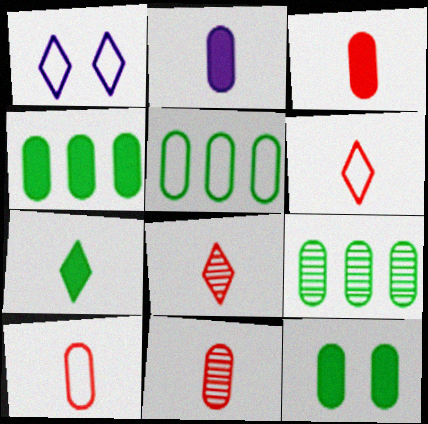[[3, 10, 11], 
[4, 5, 9]]